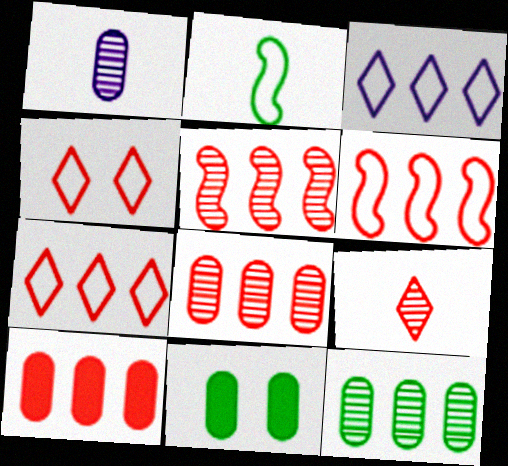[[5, 7, 10]]